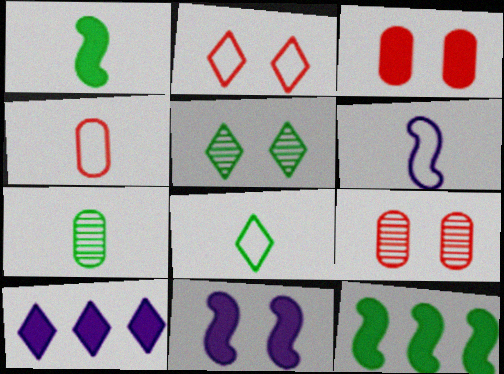[[1, 3, 10], 
[1, 7, 8], 
[4, 6, 8]]